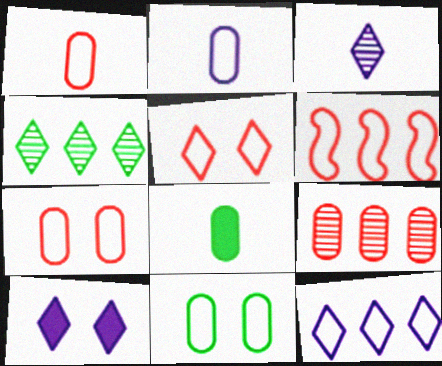[[1, 5, 6], 
[3, 10, 12]]